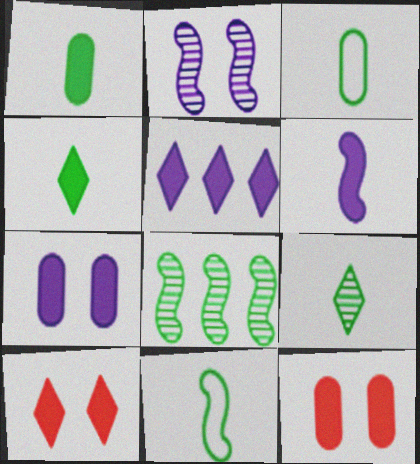[[1, 9, 11], 
[4, 5, 10], 
[5, 6, 7]]